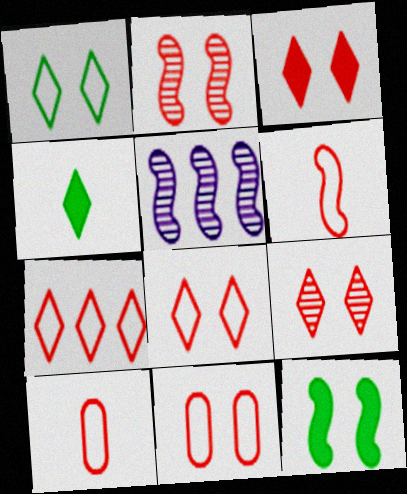[[2, 3, 11], 
[3, 8, 9], 
[4, 5, 11], 
[5, 6, 12], 
[6, 7, 11]]